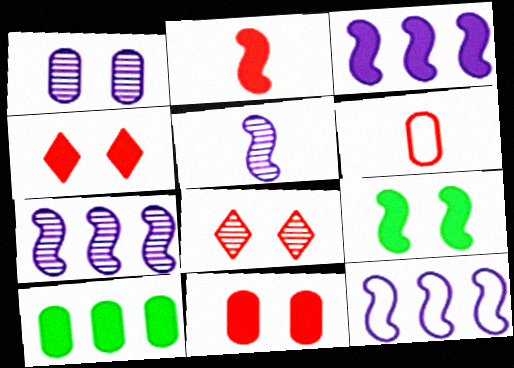[[1, 6, 10], 
[2, 3, 9], 
[3, 7, 12]]